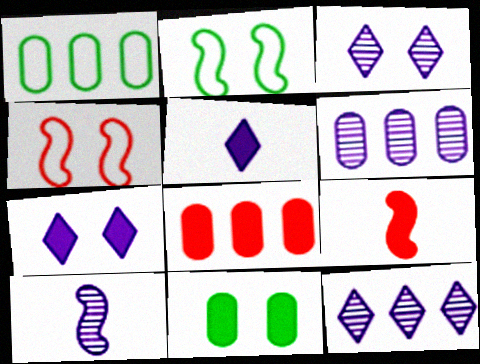[[1, 3, 9], 
[1, 6, 8], 
[3, 4, 11], 
[3, 6, 10]]